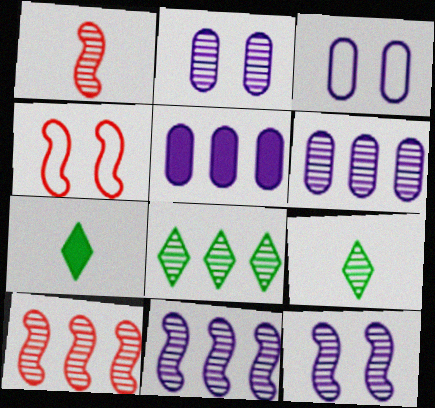[[1, 2, 8], 
[2, 9, 10], 
[3, 7, 10], 
[4, 5, 9], 
[4, 6, 7], 
[6, 8, 10]]